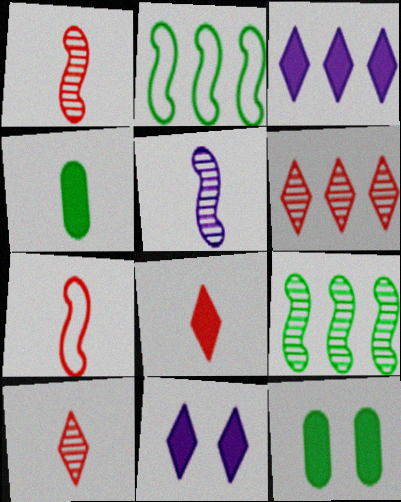[]